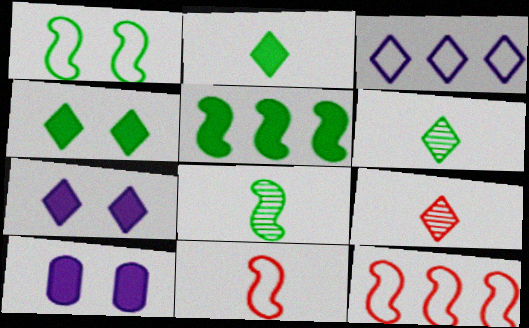[[1, 5, 8], 
[3, 4, 9], 
[6, 10, 12]]